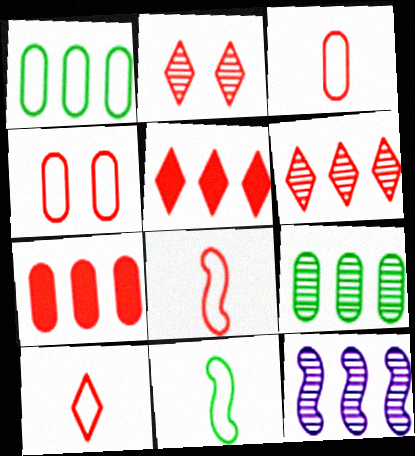[[1, 5, 12], 
[2, 5, 10], 
[2, 7, 8], 
[3, 8, 10], 
[6, 9, 12]]